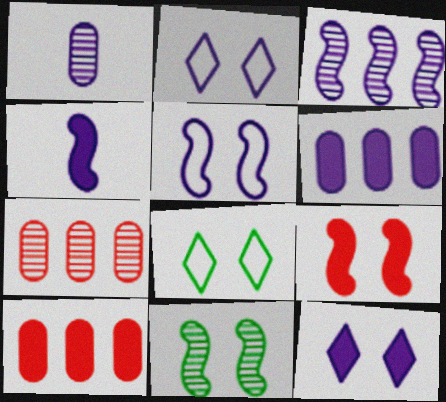[[3, 4, 5], 
[4, 6, 12], 
[4, 7, 8], 
[5, 9, 11]]